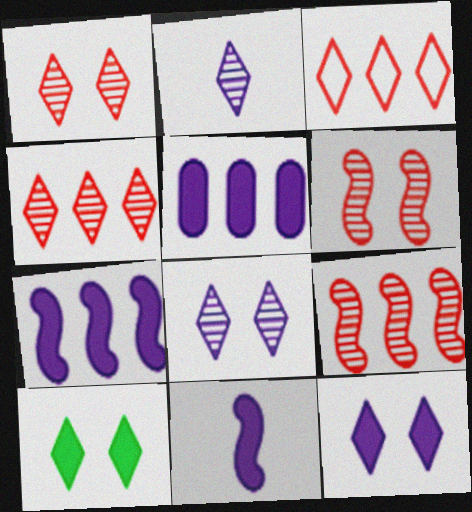[[2, 3, 10], 
[5, 11, 12]]